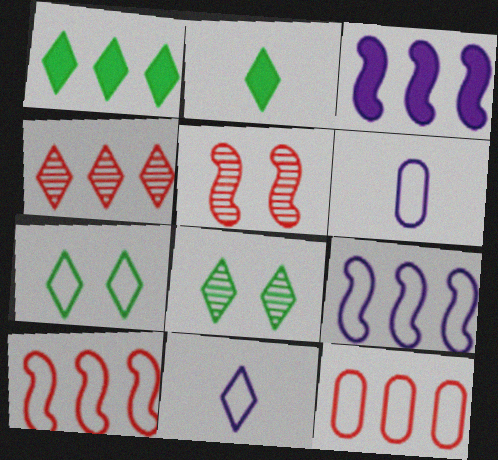[[1, 5, 6], 
[6, 7, 10]]